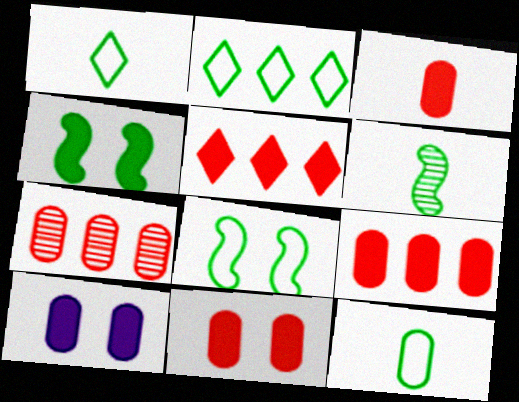[[2, 8, 12], 
[3, 9, 11], 
[7, 10, 12]]